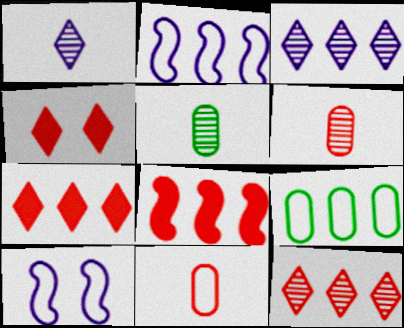[[2, 4, 5], 
[3, 8, 9], 
[5, 7, 10]]